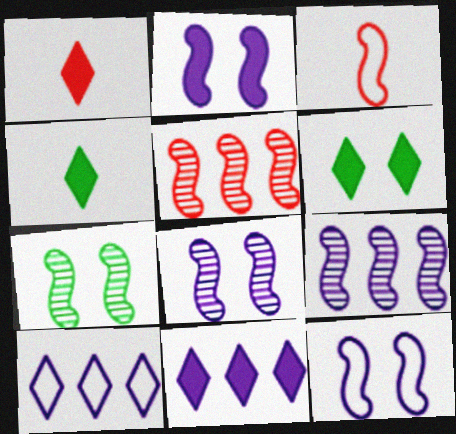[[1, 6, 11], 
[2, 8, 12]]